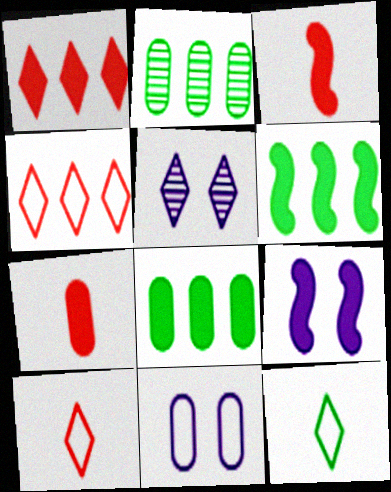[[1, 5, 12], 
[2, 7, 11], 
[2, 9, 10], 
[3, 6, 9], 
[5, 9, 11]]